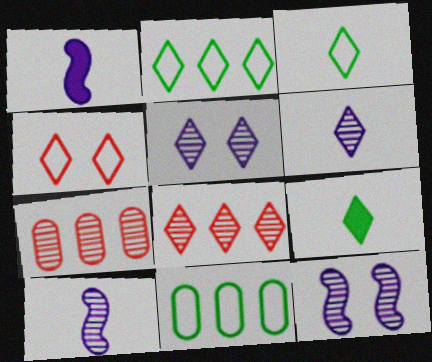[]